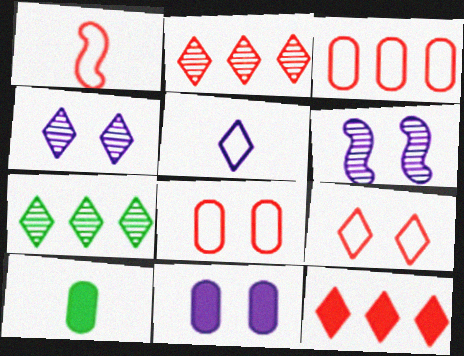[[1, 3, 9], 
[1, 7, 11]]